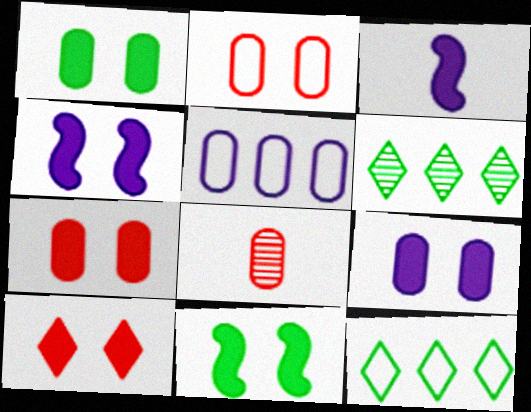[[1, 4, 10], 
[1, 5, 8], 
[1, 7, 9], 
[2, 3, 6], 
[4, 8, 12], 
[9, 10, 11]]